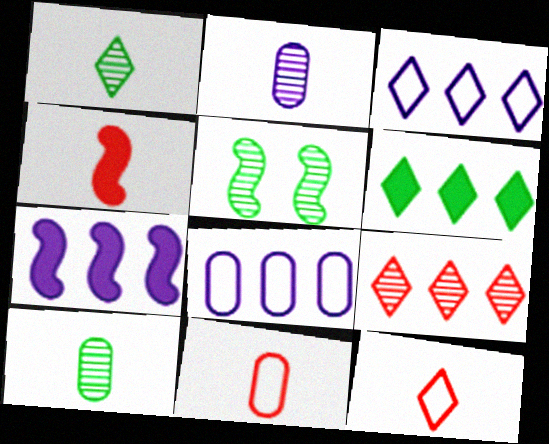[[2, 5, 9], 
[3, 6, 9]]